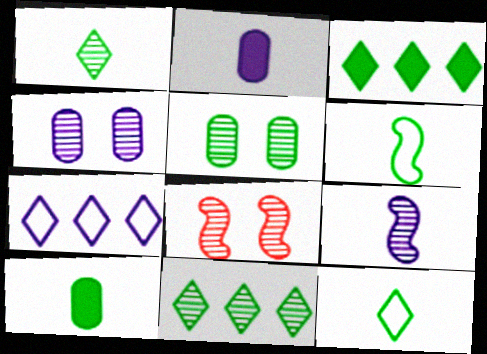[[1, 6, 10], 
[3, 5, 6], 
[7, 8, 10]]